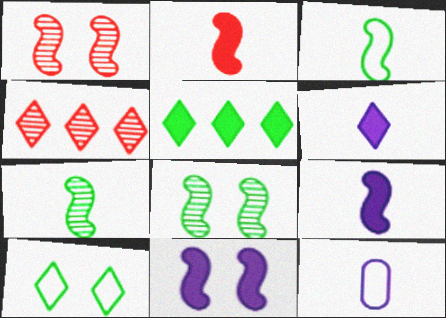[[1, 5, 12], 
[4, 6, 10]]